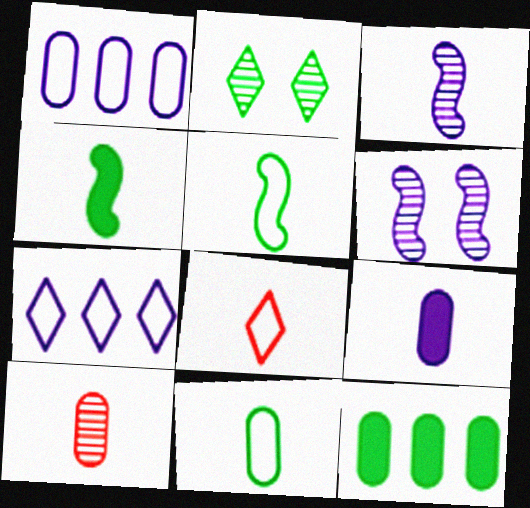[[2, 5, 12], 
[6, 7, 9], 
[6, 8, 12], 
[9, 10, 11]]